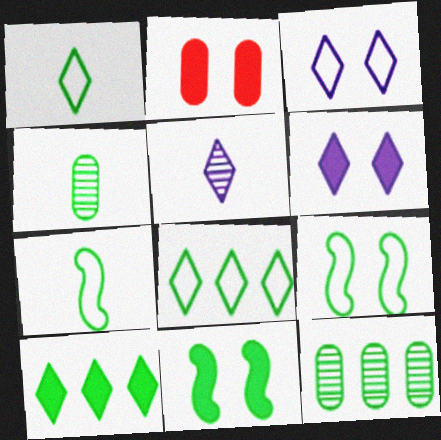[[1, 11, 12], 
[2, 6, 11], 
[4, 8, 11], 
[4, 9, 10]]